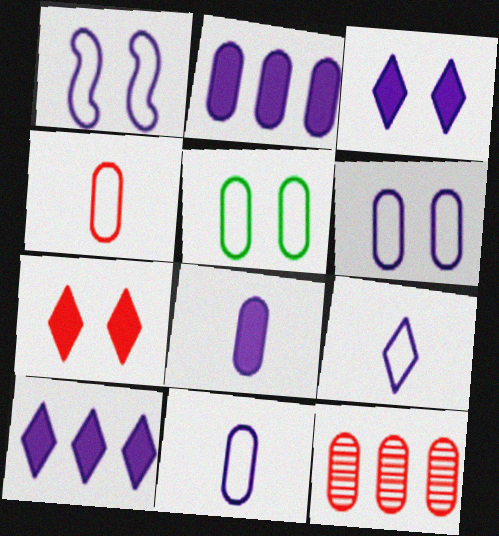[[5, 8, 12]]